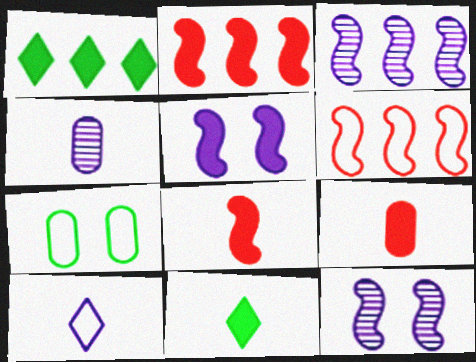[[1, 5, 9], 
[6, 7, 10]]